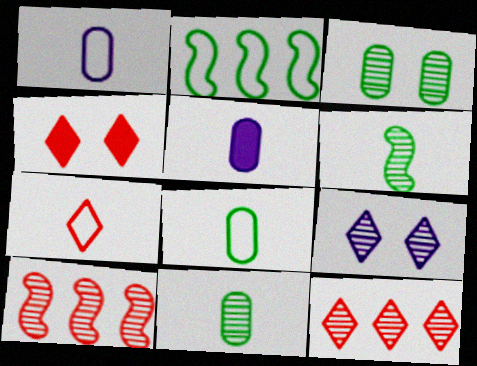[[4, 7, 12], 
[5, 6, 7], 
[9, 10, 11]]